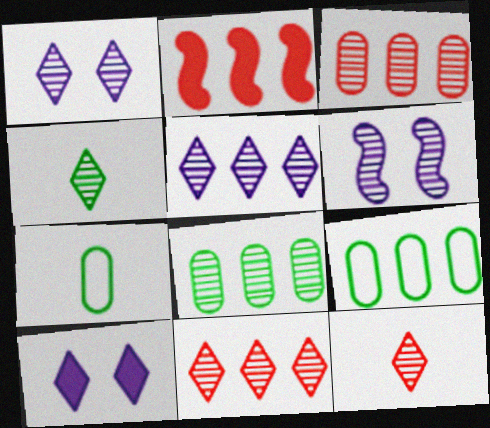[[1, 2, 7], 
[1, 4, 11], 
[2, 5, 9], 
[3, 4, 6], 
[6, 8, 12]]